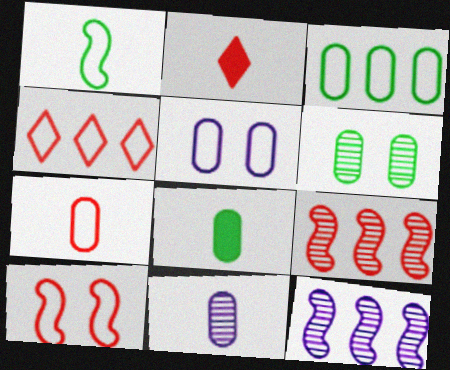[[1, 2, 11], 
[1, 4, 5], 
[3, 5, 7], 
[3, 6, 8], 
[4, 7, 10], 
[7, 8, 11]]